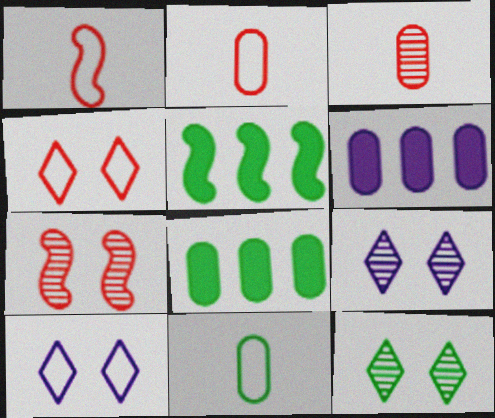[[1, 6, 12], 
[1, 8, 9], 
[2, 5, 9], 
[3, 5, 10], 
[5, 11, 12]]